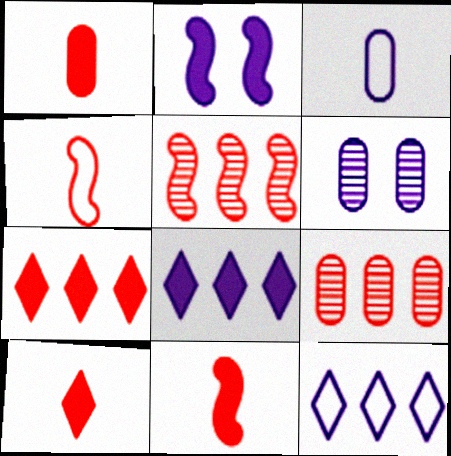[[1, 10, 11]]